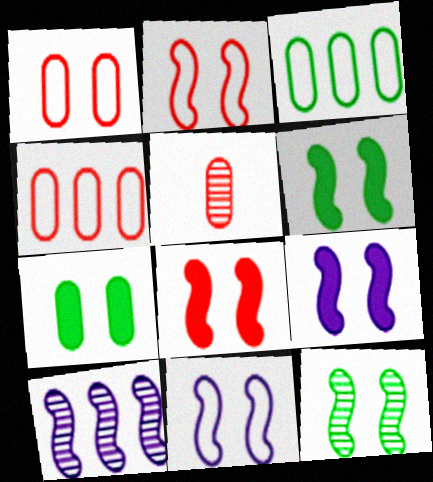[[2, 9, 12], 
[6, 8, 9], 
[8, 11, 12]]